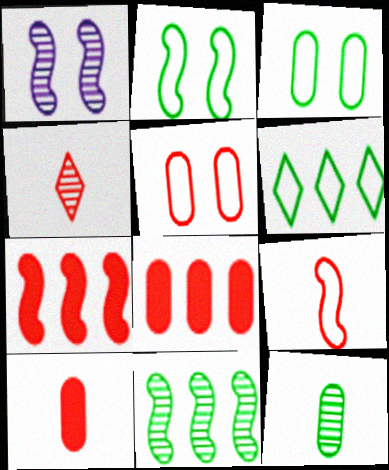[[1, 6, 10], 
[4, 5, 7], 
[4, 9, 10]]